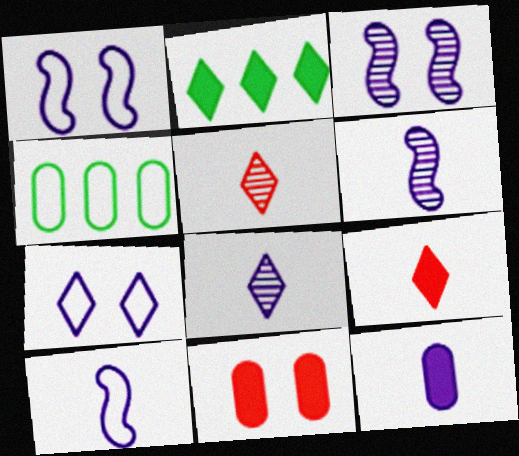[[2, 5, 7], 
[3, 4, 9], 
[8, 10, 12]]